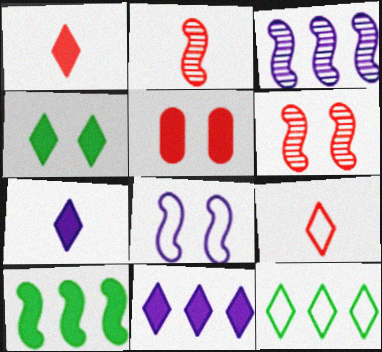[[1, 4, 11], 
[2, 8, 10], 
[5, 7, 10]]